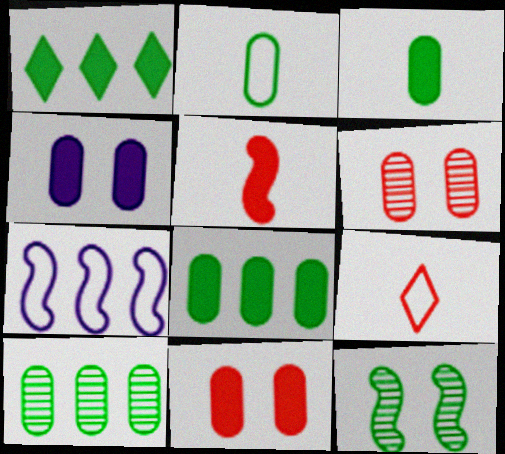[[1, 2, 12], 
[1, 4, 5], 
[5, 7, 12]]